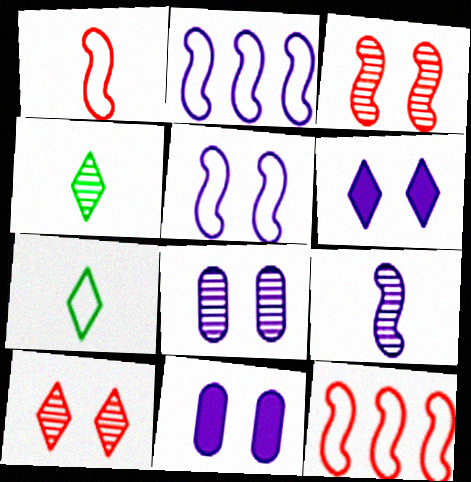[[4, 11, 12], 
[5, 6, 8]]